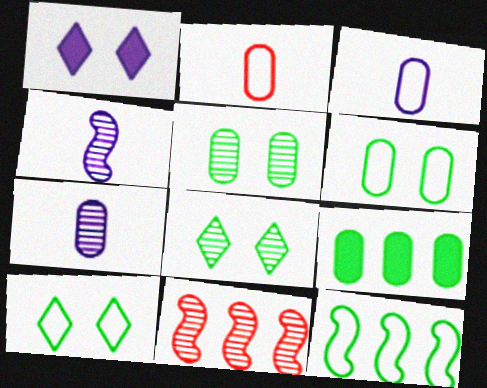[[7, 8, 11]]